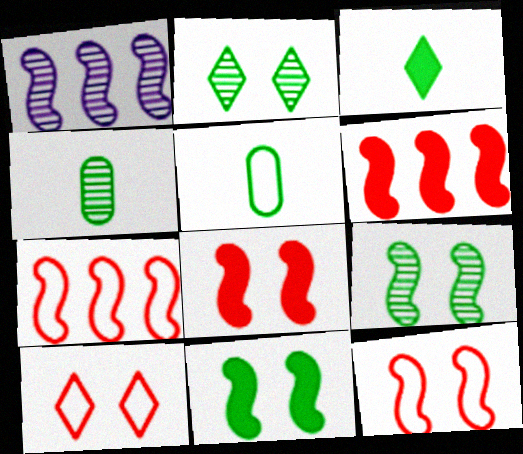[]